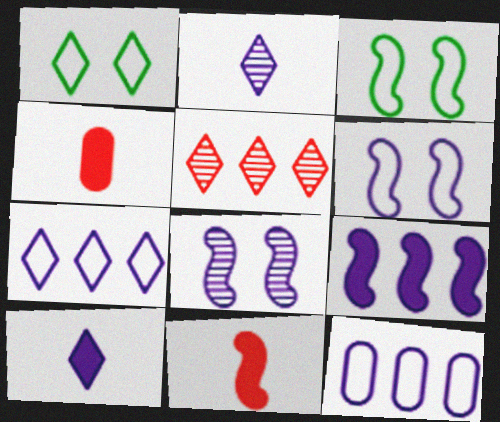[[1, 5, 10], 
[8, 10, 12]]